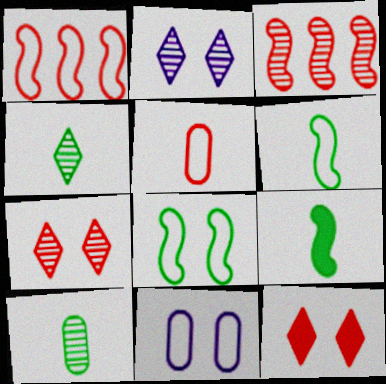[[2, 3, 10], 
[3, 5, 12]]